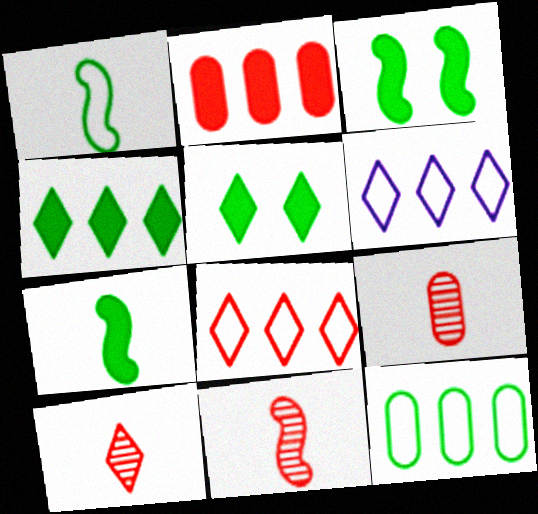[[3, 6, 9], 
[5, 6, 10], 
[9, 10, 11]]